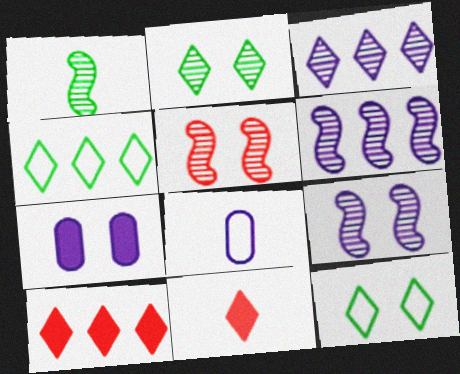[[1, 5, 6], 
[1, 8, 11], 
[3, 4, 10], 
[3, 11, 12], 
[5, 7, 12]]